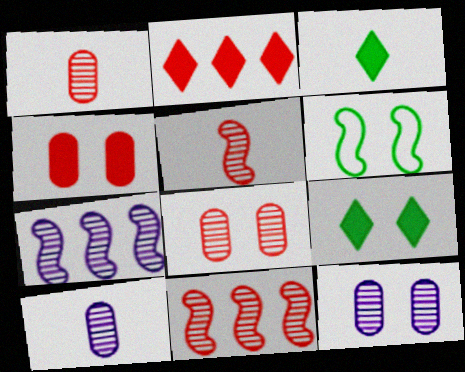[[2, 6, 10]]